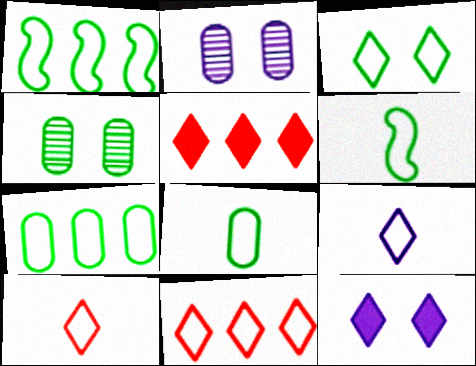[[1, 3, 8], 
[2, 5, 6], 
[3, 6, 7], 
[3, 9, 11]]